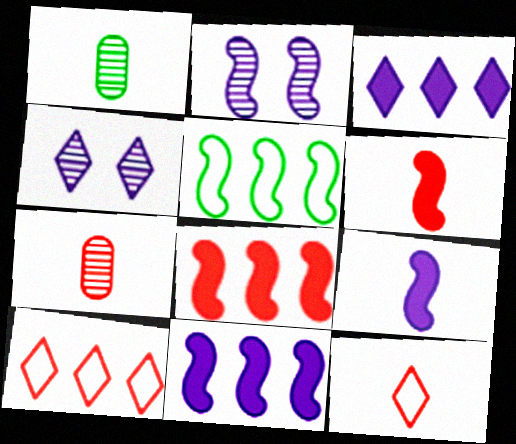[[1, 9, 12], 
[2, 5, 6], 
[6, 7, 12]]